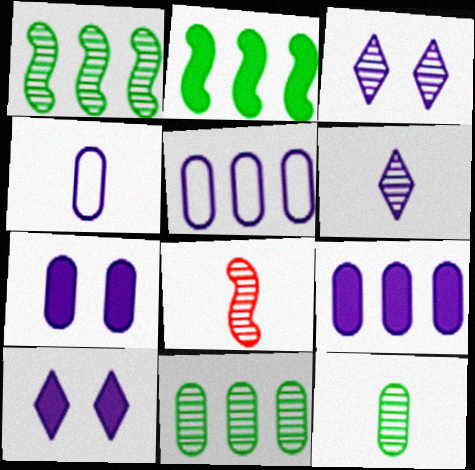[[3, 8, 11], 
[6, 8, 12]]